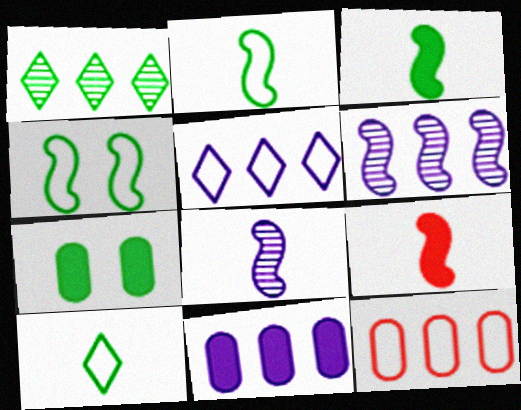[[1, 2, 7], 
[2, 8, 9], 
[4, 6, 9], 
[5, 6, 11]]